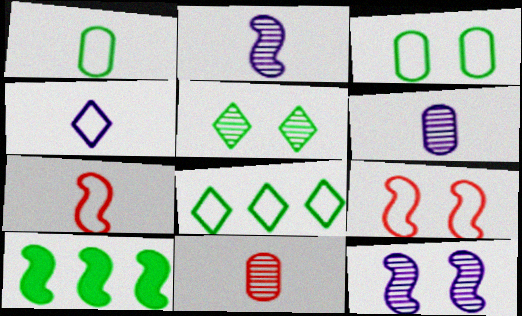[[1, 4, 7], 
[1, 5, 10], 
[2, 9, 10], 
[7, 10, 12]]